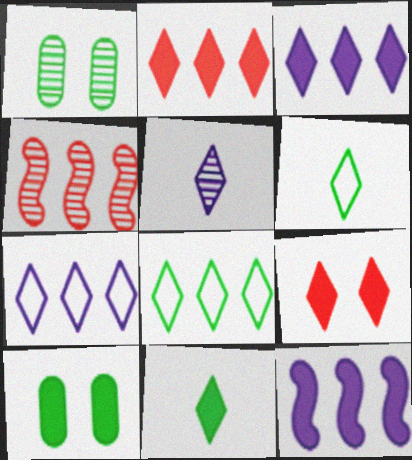[[1, 4, 5], 
[3, 9, 11], 
[5, 8, 9]]